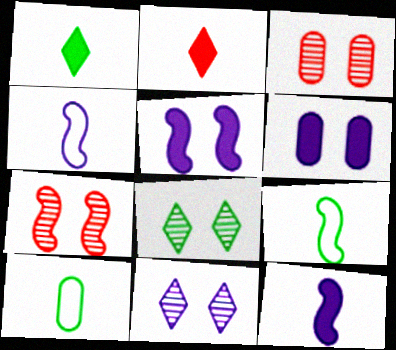[]